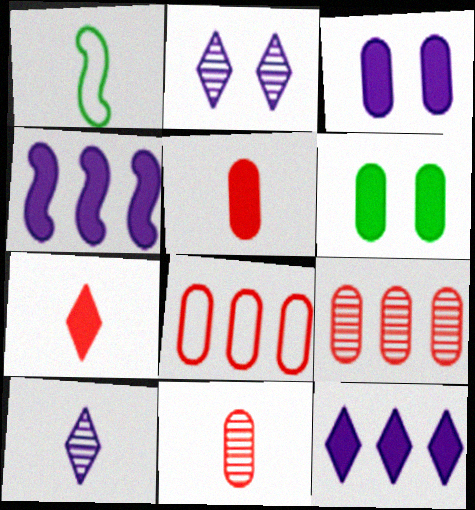[[1, 5, 10], 
[4, 6, 7]]